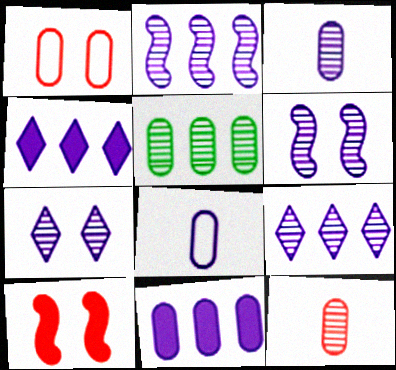[[2, 3, 7], 
[3, 6, 9], 
[4, 6, 8]]